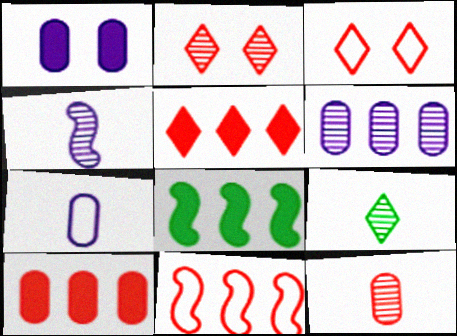[[1, 6, 7], 
[1, 9, 11], 
[2, 7, 8], 
[4, 9, 12]]